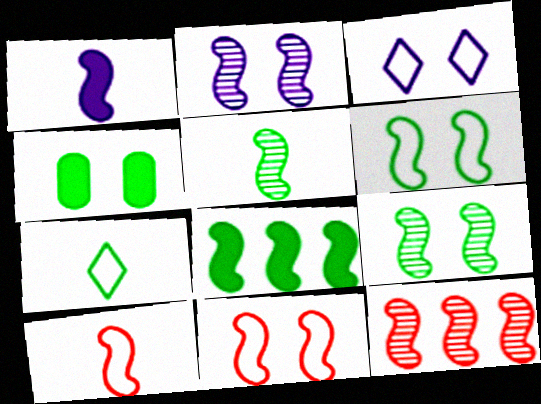[[1, 5, 10], 
[1, 6, 12], 
[2, 5, 12], 
[2, 8, 10], 
[5, 6, 8]]